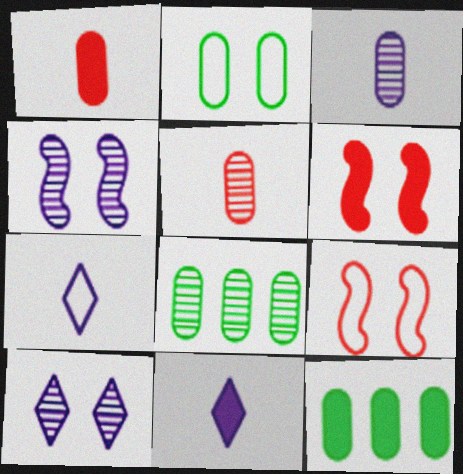[[2, 6, 10], 
[6, 7, 8], 
[6, 11, 12], 
[8, 9, 11]]